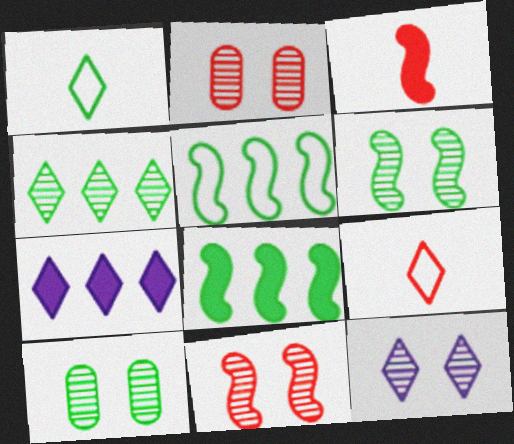[[1, 8, 10], 
[2, 6, 12], 
[10, 11, 12]]